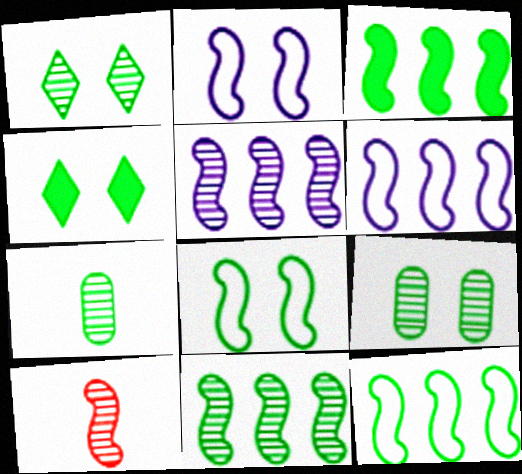[[1, 7, 11], 
[2, 3, 10], 
[3, 11, 12], 
[4, 7, 12], 
[4, 8, 9]]